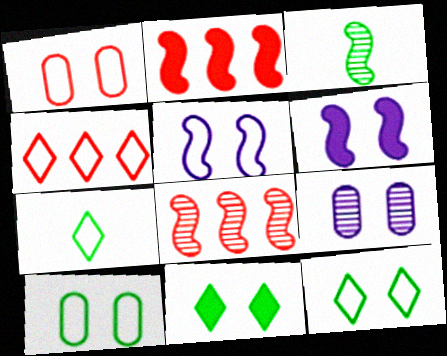[[1, 5, 12], 
[2, 3, 5], 
[2, 7, 9]]